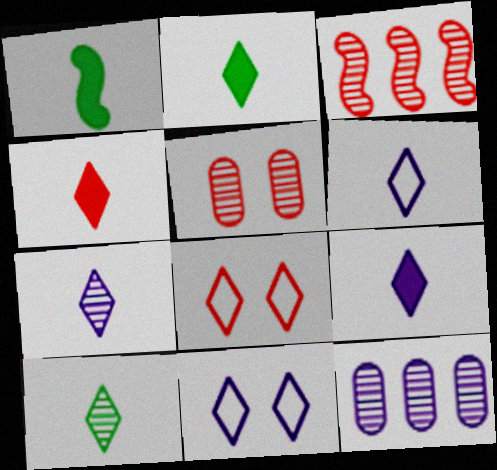[[1, 8, 12], 
[2, 4, 9], 
[4, 6, 10], 
[6, 7, 9]]